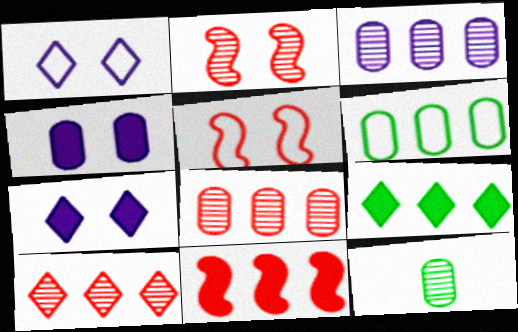[[1, 11, 12]]